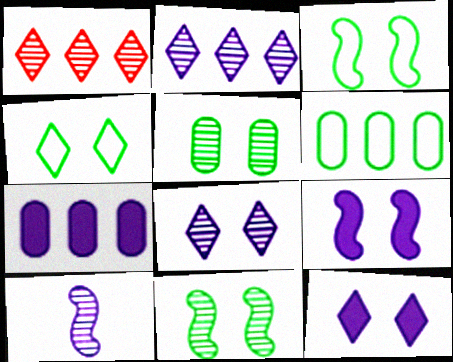[[1, 5, 10]]